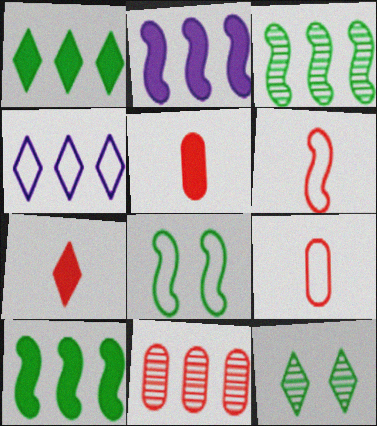[[2, 9, 12], 
[4, 7, 12], 
[4, 8, 9], 
[4, 10, 11]]